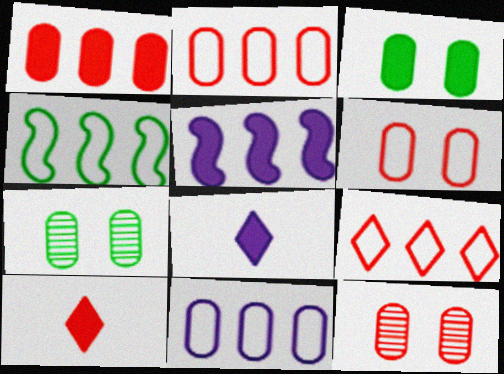[[3, 5, 10], 
[4, 8, 12], 
[4, 9, 11]]